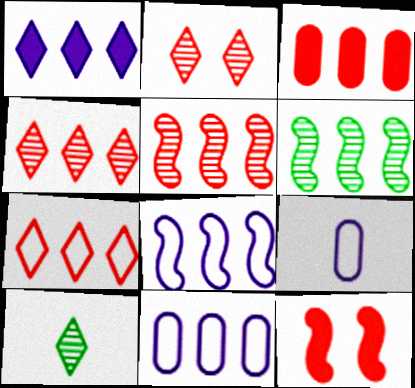[[3, 5, 7], 
[10, 11, 12]]